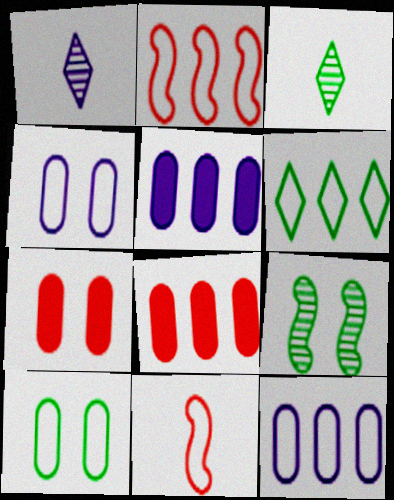[[2, 6, 12], 
[4, 6, 11]]